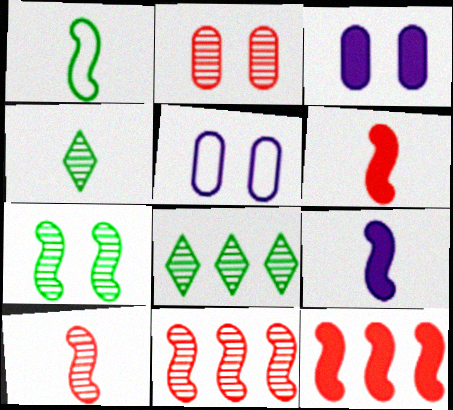[[1, 9, 10], 
[4, 5, 12], 
[5, 6, 8]]